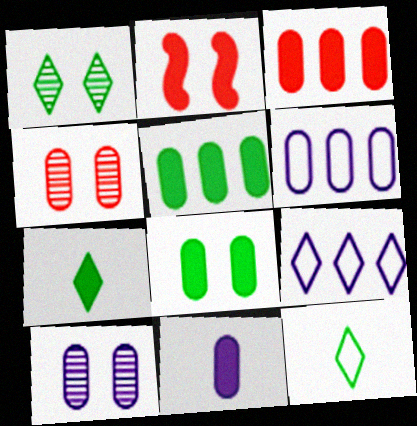[[3, 8, 11], 
[6, 10, 11]]